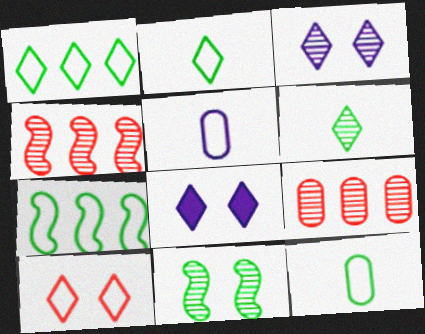[[4, 8, 12], 
[5, 7, 10]]